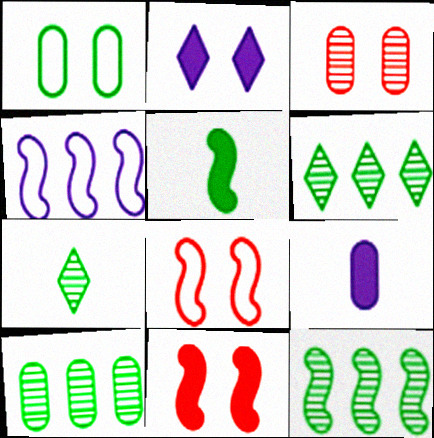[[1, 5, 6], 
[6, 8, 9], 
[6, 10, 12]]